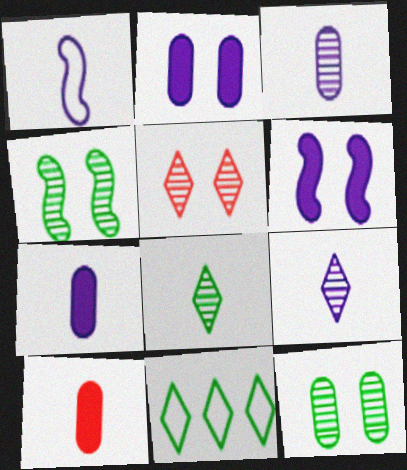[[1, 7, 9], 
[1, 8, 10]]